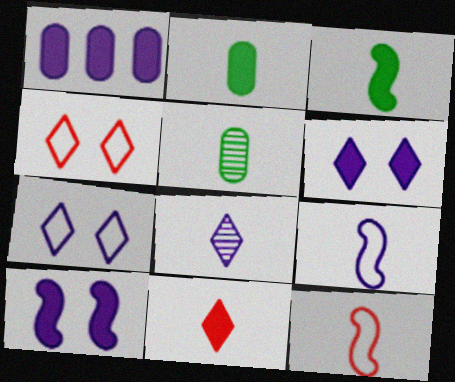[[2, 8, 12], 
[5, 9, 11]]